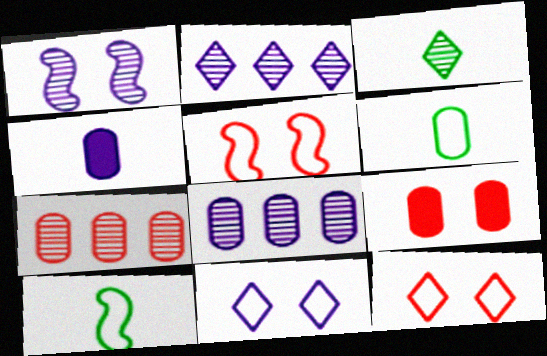[[1, 3, 7], 
[2, 9, 10], 
[6, 8, 9]]